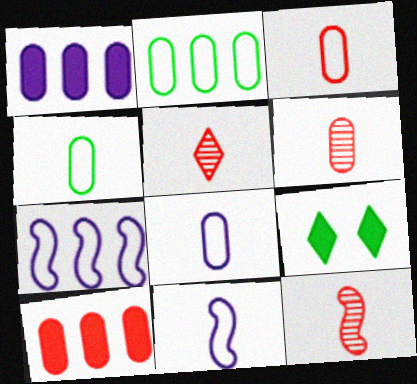[[3, 4, 8], 
[5, 6, 12], 
[6, 7, 9]]